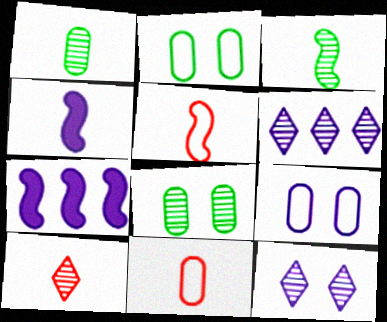[[2, 7, 10], 
[3, 4, 5], 
[4, 6, 9]]